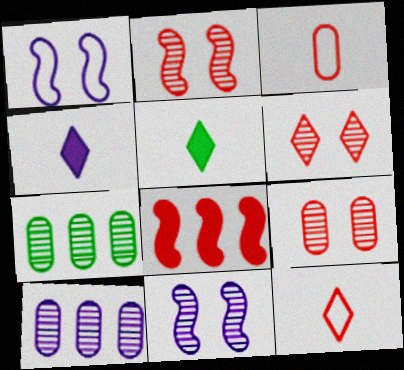[[1, 4, 10], 
[2, 6, 9], 
[3, 6, 8], 
[8, 9, 12]]